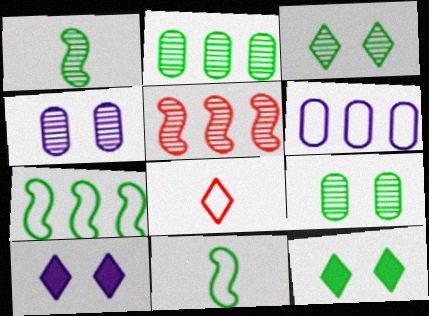[[1, 2, 3], 
[2, 11, 12]]